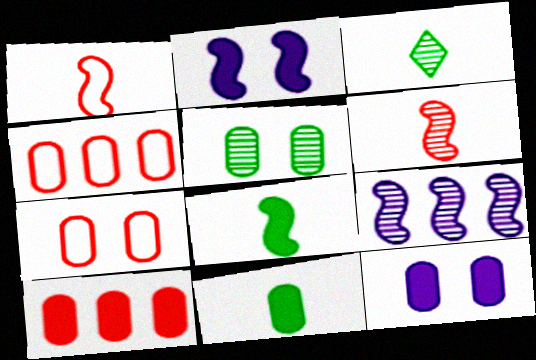[[2, 3, 4], 
[5, 7, 12], 
[10, 11, 12]]